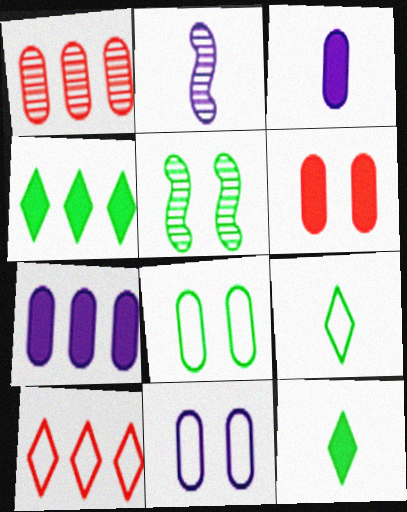[[1, 3, 8], 
[3, 5, 10]]